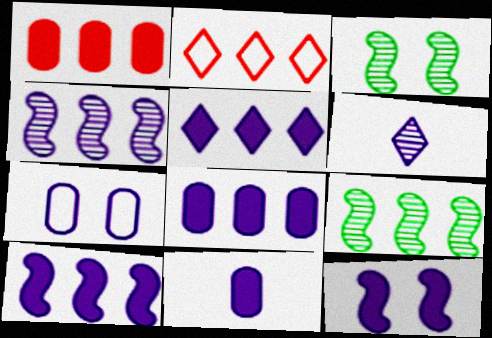[[2, 3, 11], 
[2, 8, 9], 
[5, 8, 10], 
[5, 11, 12], 
[6, 7, 10]]